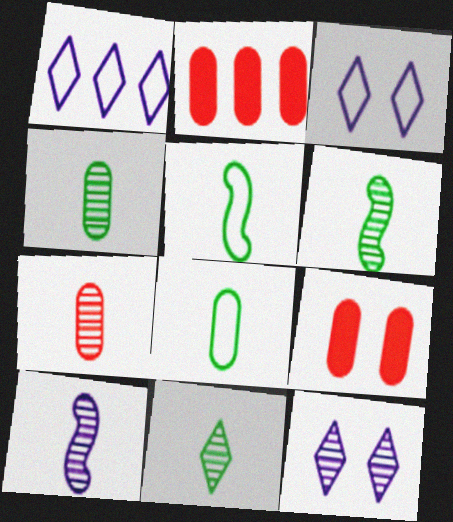[[1, 6, 9], 
[2, 3, 6], 
[2, 5, 12], 
[4, 6, 11], 
[7, 10, 11]]